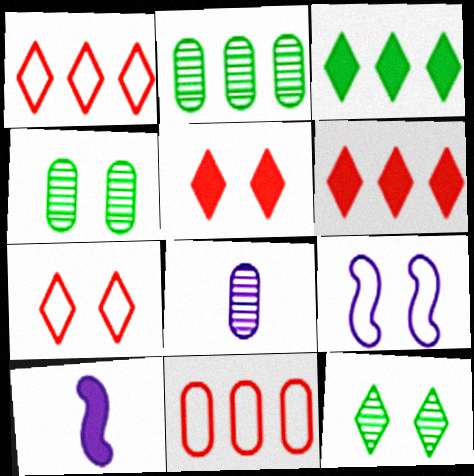[[1, 4, 10], 
[2, 7, 10], 
[4, 5, 9], 
[10, 11, 12]]